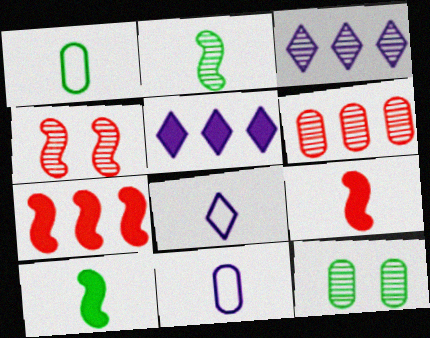[[1, 4, 5], 
[7, 8, 12]]